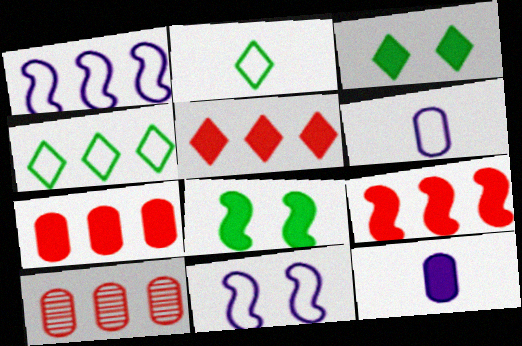[[3, 9, 12], 
[5, 7, 9], 
[5, 8, 12]]